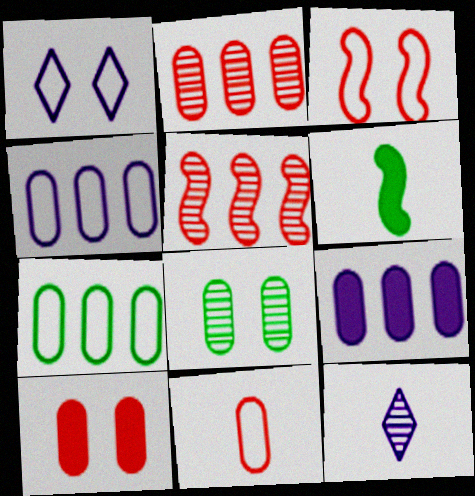[[1, 2, 6], 
[2, 7, 9], 
[2, 10, 11], 
[5, 8, 12], 
[6, 11, 12], 
[8, 9, 11]]